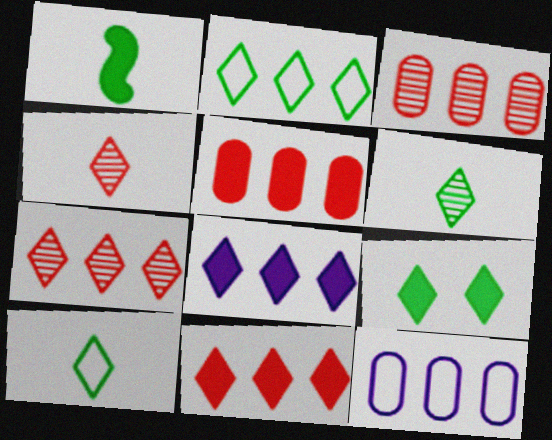[[2, 6, 9], 
[2, 7, 8]]